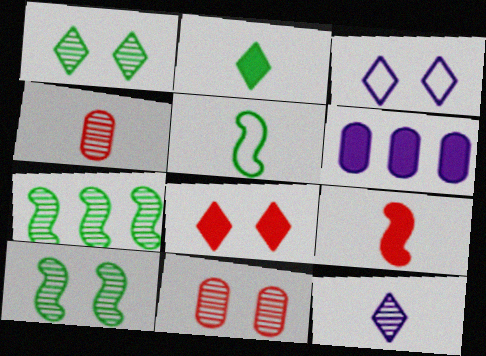[[1, 3, 8], 
[7, 11, 12]]